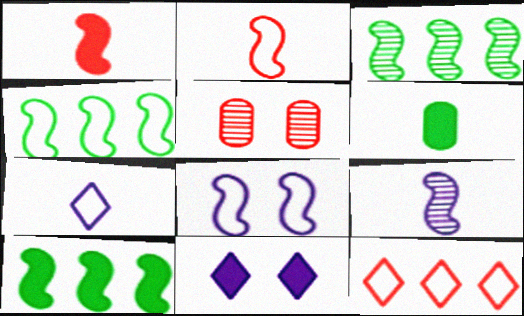[[1, 3, 8], 
[1, 5, 12], 
[2, 4, 8], 
[3, 4, 10], 
[5, 7, 10]]